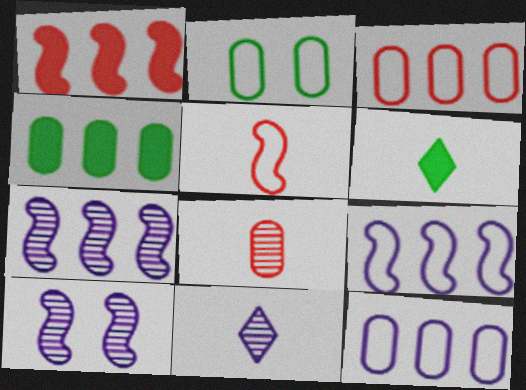[[1, 2, 11], 
[3, 6, 10]]